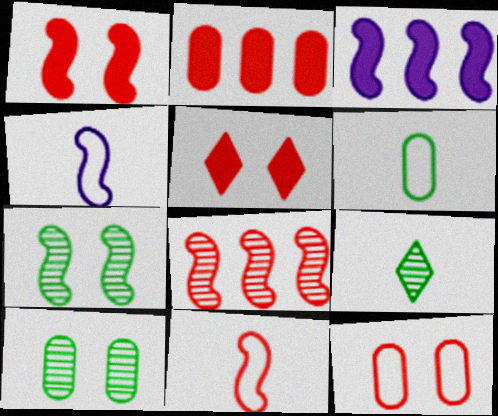[[1, 8, 11], 
[3, 7, 11], 
[3, 9, 12]]